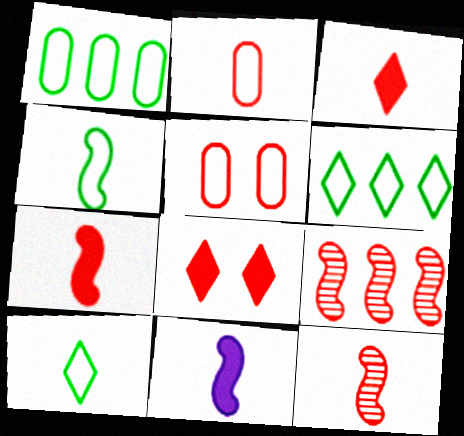[[2, 3, 12], 
[2, 8, 9], 
[3, 5, 9], 
[4, 11, 12]]